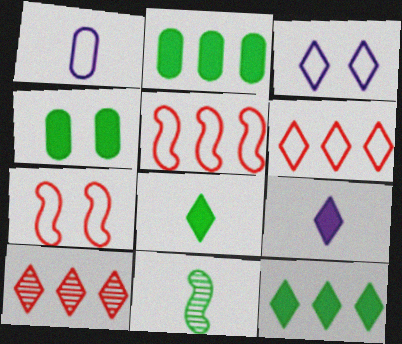[[3, 8, 10]]